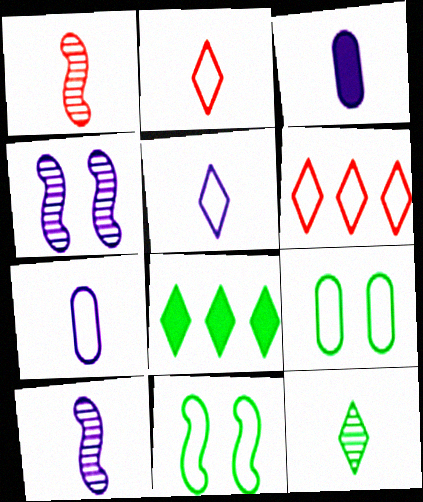[[3, 5, 10], 
[6, 7, 11]]